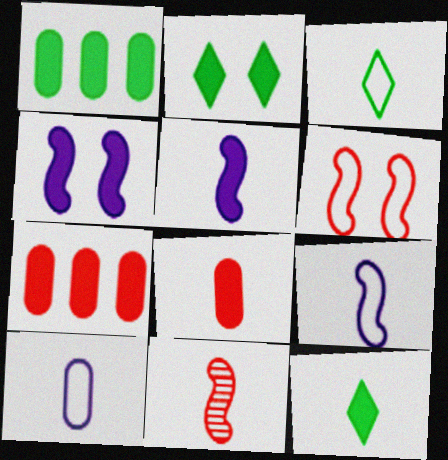[[2, 5, 7], 
[4, 7, 12], 
[5, 8, 12], 
[10, 11, 12]]